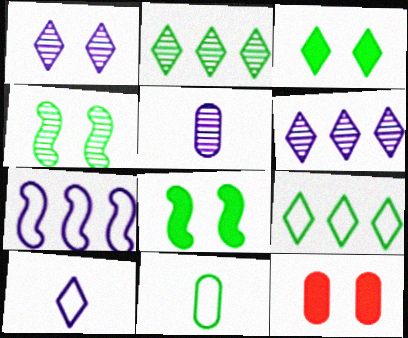[[2, 8, 11]]